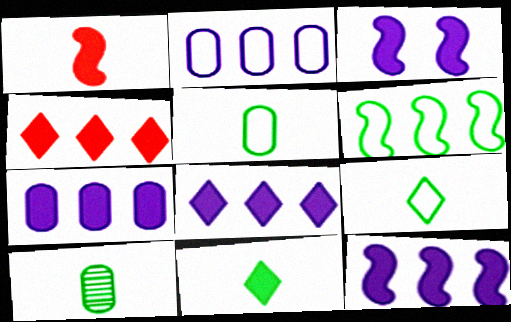[[7, 8, 12]]